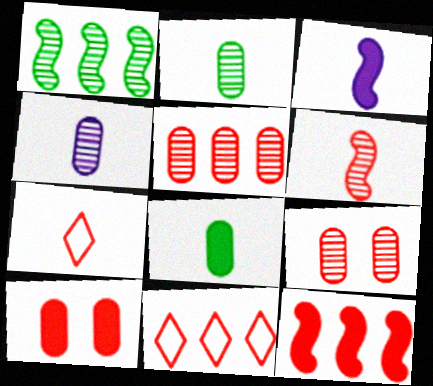[[2, 3, 7], 
[5, 11, 12], 
[6, 10, 11], 
[7, 9, 12]]